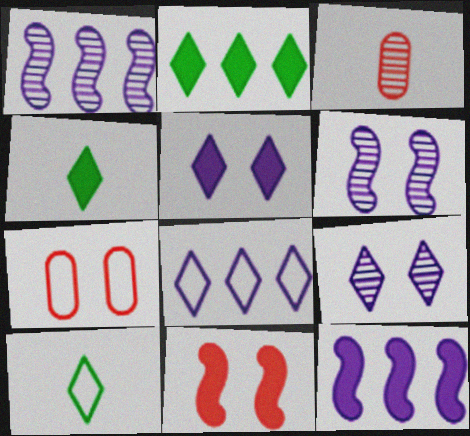[[1, 4, 7]]